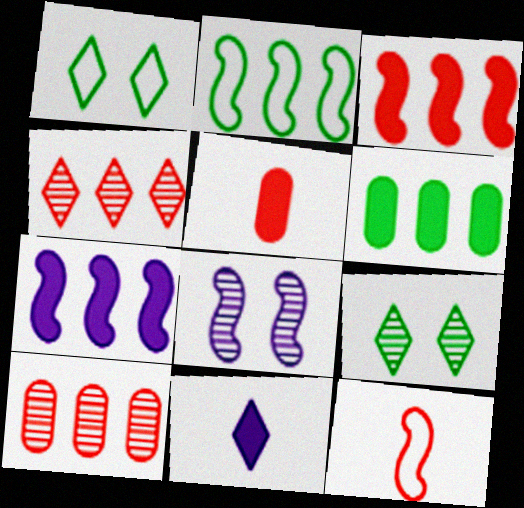[[1, 4, 11]]